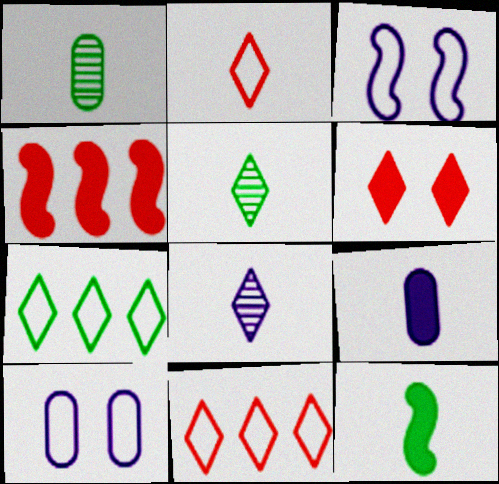[[4, 5, 10], 
[6, 7, 8]]